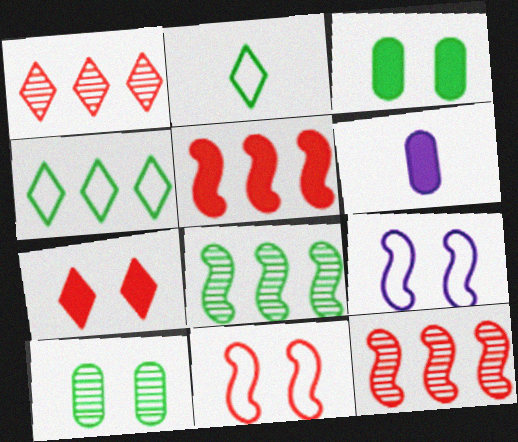[[2, 3, 8], 
[7, 9, 10]]